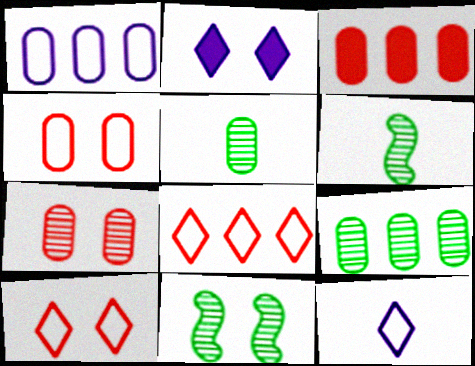[[1, 3, 9], 
[2, 4, 11], 
[3, 11, 12]]